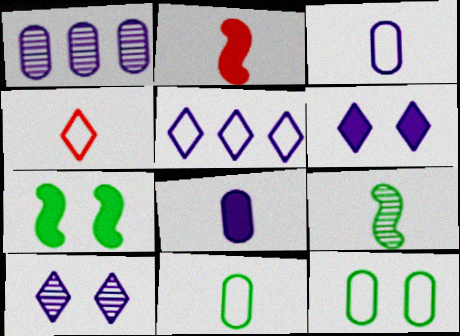[[1, 4, 7], 
[4, 8, 9]]